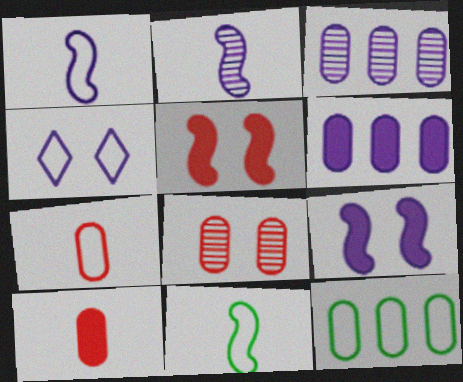[[2, 4, 6]]